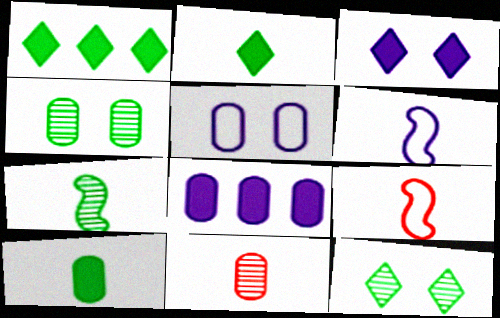[[2, 6, 11], 
[8, 9, 12]]